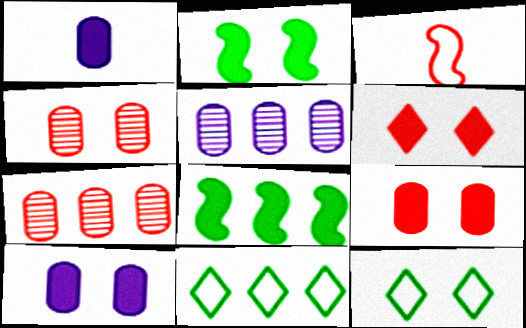[[1, 6, 8], 
[2, 6, 10], 
[3, 6, 7]]